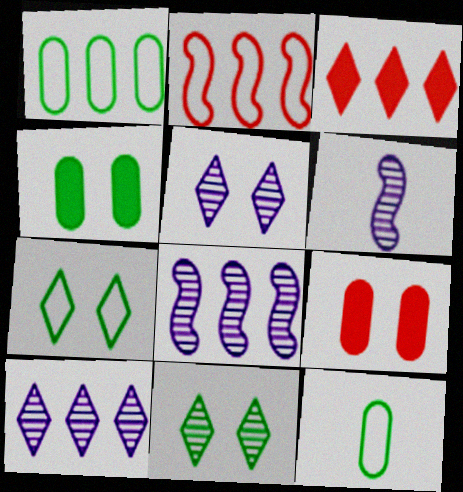[[1, 3, 8]]